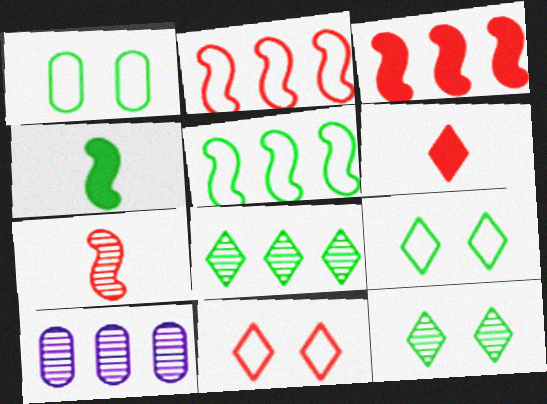[[1, 4, 8], 
[4, 10, 11], 
[7, 10, 12]]